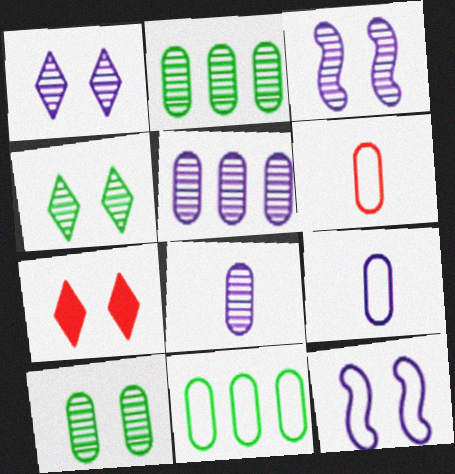[[7, 10, 12]]